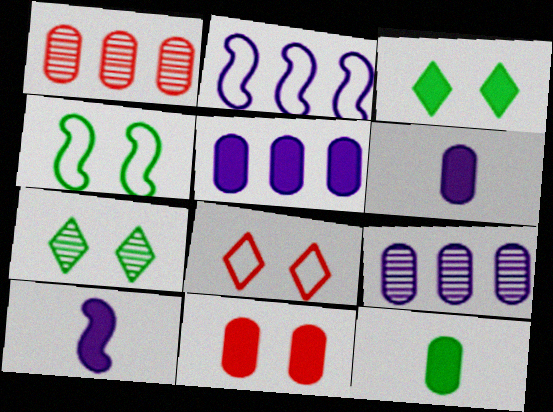[[5, 11, 12]]